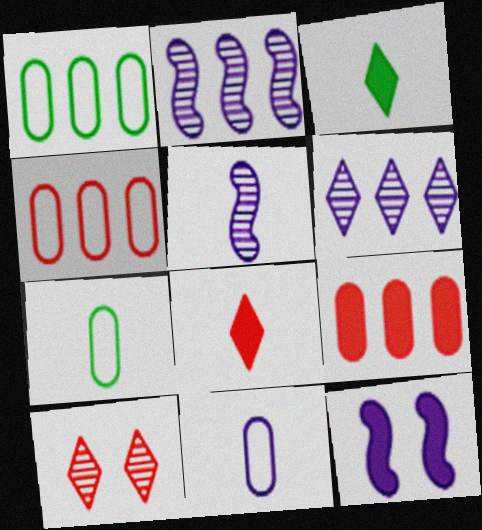[[3, 9, 12], 
[5, 7, 8], 
[6, 11, 12]]